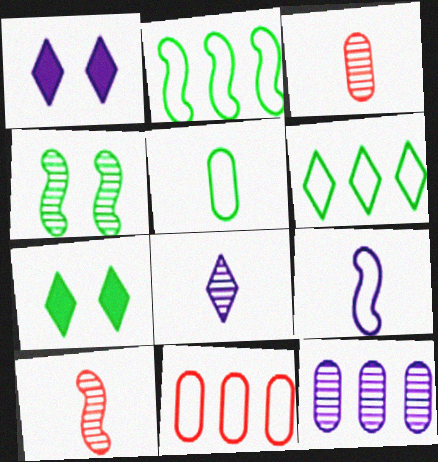[[1, 2, 3], 
[1, 9, 12]]